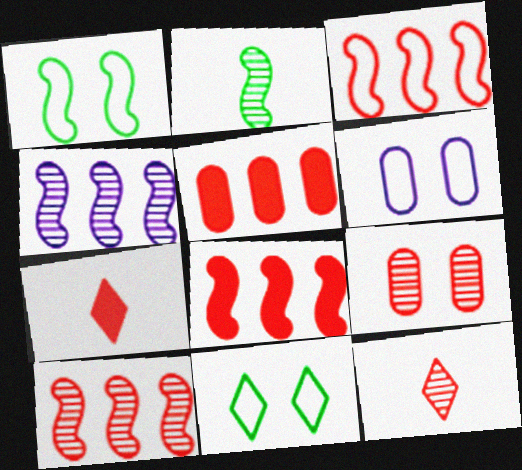[[3, 7, 9], 
[3, 8, 10], 
[9, 10, 12]]